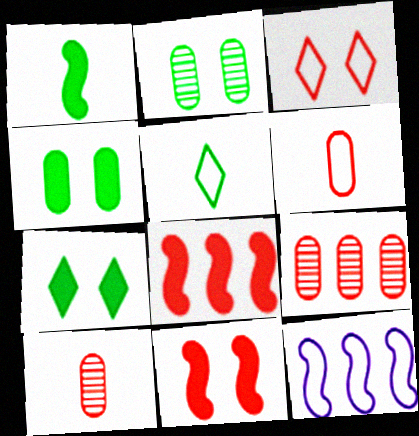[[3, 8, 10], 
[7, 10, 12]]